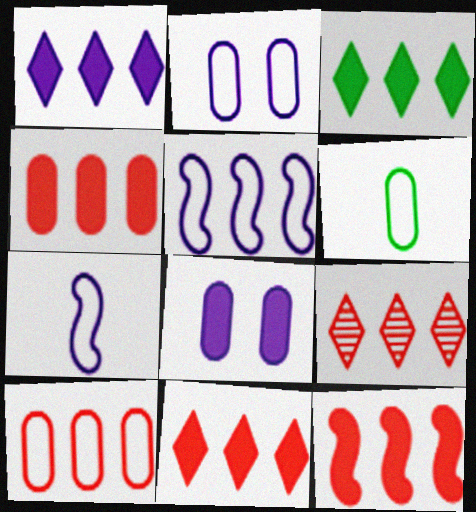[[1, 3, 11], 
[2, 6, 10], 
[4, 11, 12], 
[9, 10, 12]]